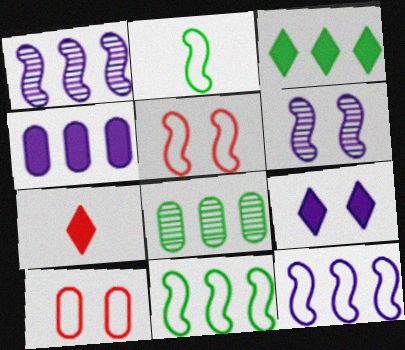[[2, 5, 12], 
[3, 7, 9], 
[3, 8, 11]]